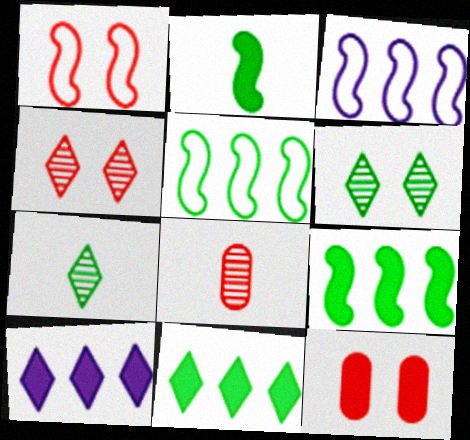[[1, 4, 12], 
[2, 10, 12], 
[3, 7, 12]]